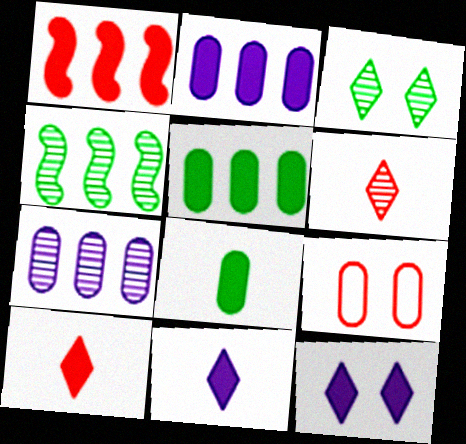[[1, 6, 9], 
[1, 8, 12], 
[4, 9, 11], 
[7, 8, 9]]